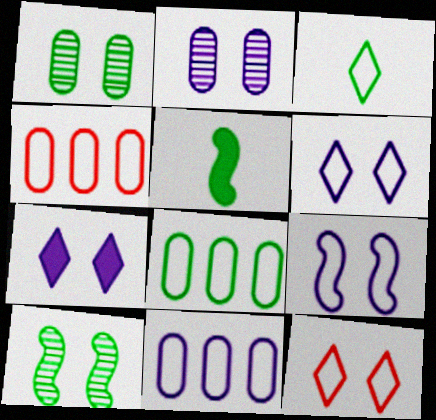[[2, 7, 9], 
[3, 4, 9], 
[4, 8, 11]]